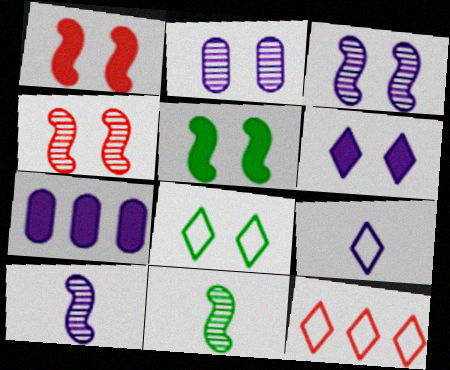[[1, 2, 8], 
[3, 7, 9], 
[8, 9, 12]]